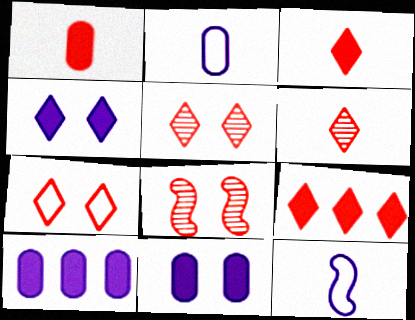[[6, 7, 9]]